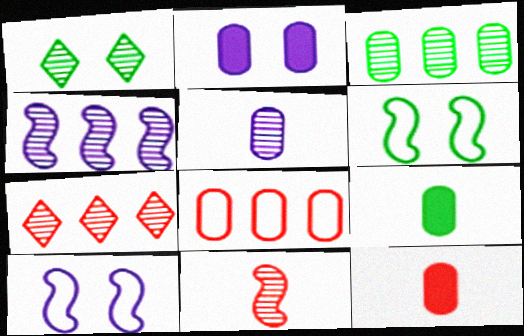[[3, 4, 7], 
[7, 9, 10]]